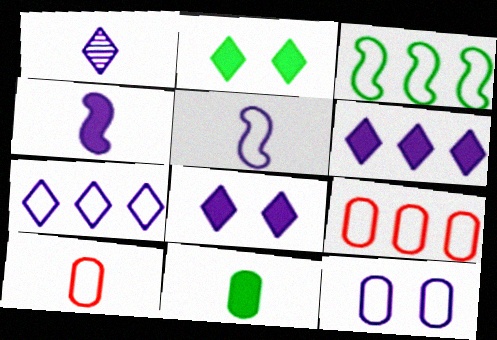[[1, 7, 8], 
[3, 7, 9], 
[5, 7, 12]]